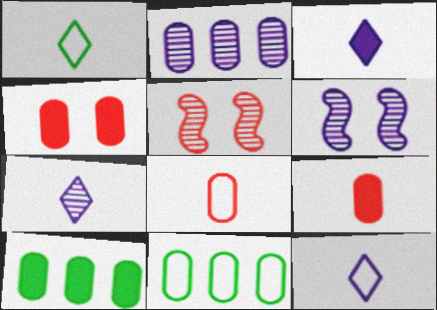[[2, 6, 7], 
[3, 5, 11], 
[3, 7, 12], 
[5, 10, 12]]